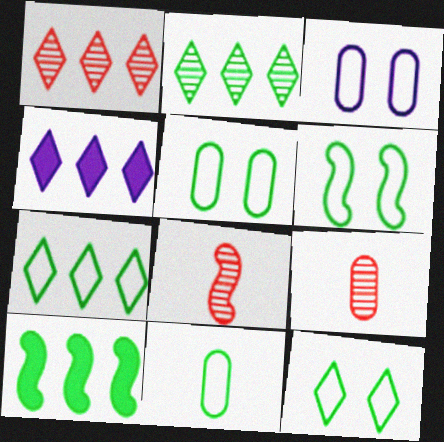[[1, 4, 7], 
[4, 5, 8], 
[4, 6, 9], 
[5, 6, 12], 
[6, 7, 11]]